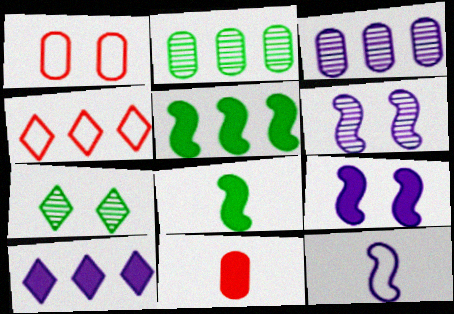[[1, 7, 9], 
[3, 4, 5]]